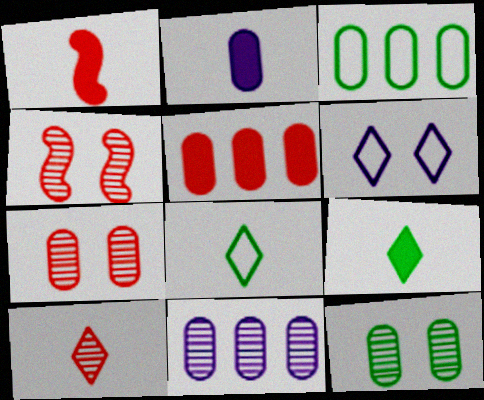[[1, 2, 9], 
[2, 3, 7], 
[3, 5, 11]]